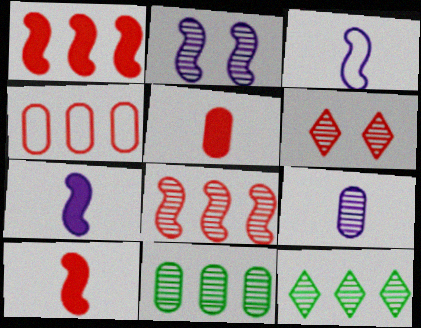[[4, 6, 10]]